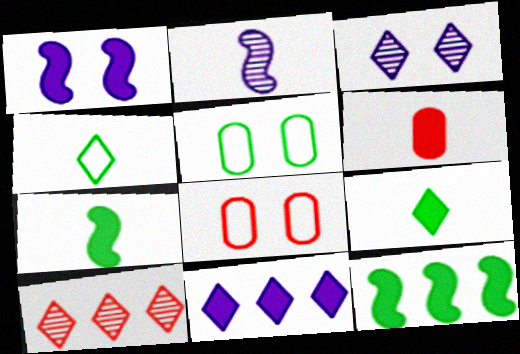[[2, 4, 6]]